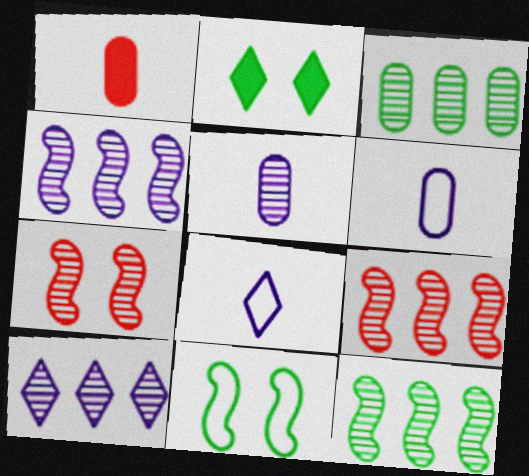[[1, 10, 11], 
[2, 6, 9], 
[3, 9, 10], 
[4, 9, 12]]